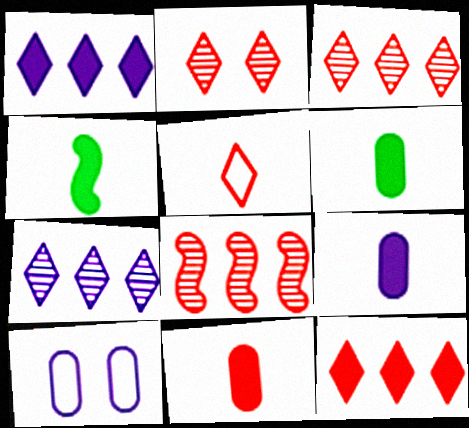[[2, 5, 12], 
[3, 4, 10], 
[6, 9, 11]]